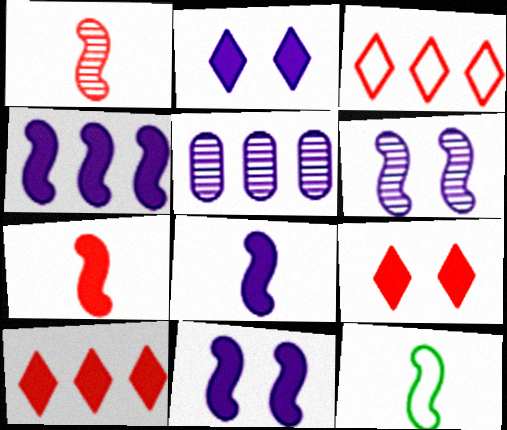[[1, 8, 12], 
[4, 8, 11], 
[5, 9, 12]]